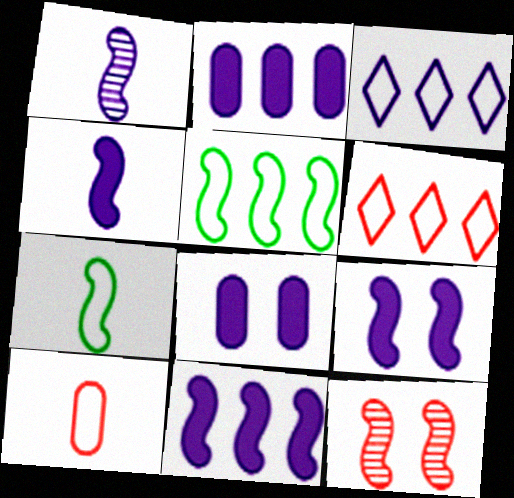[[1, 3, 8], 
[4, 5, 12], 
[4, 9, 11], 
[7, 11, 12]]